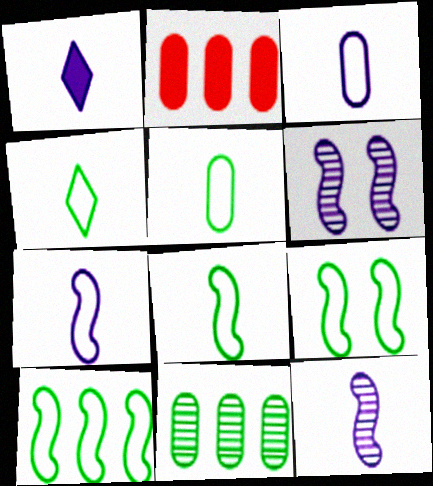[[1, 3, 12], 
[2, 4, 6], 
[4, 5, 8], 
[8, 9, 10]]